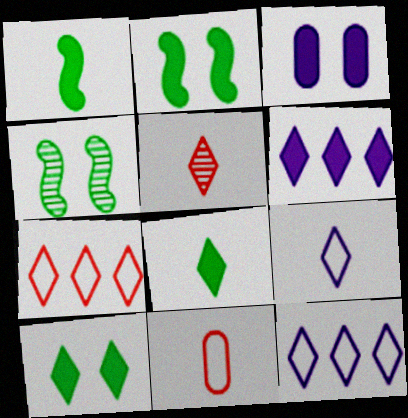[[4, 6, 11], 
[5, 8, 9], 
[5, 10, 12]]